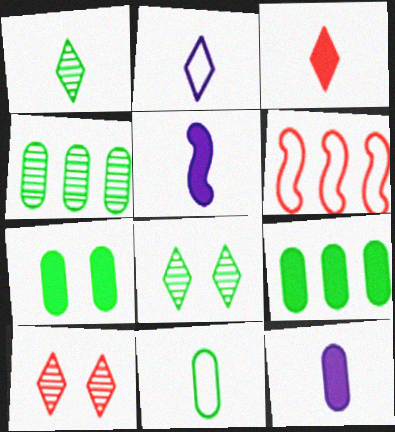[[1, 2, 3], 
[4, 7, 11], 
[6, 8, 12]]